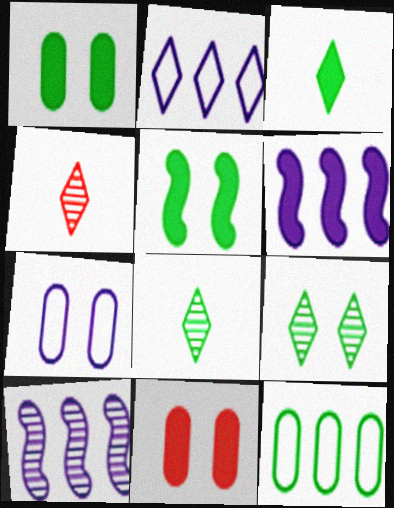[[3, 6, 11], 
[5, 8, 12]]